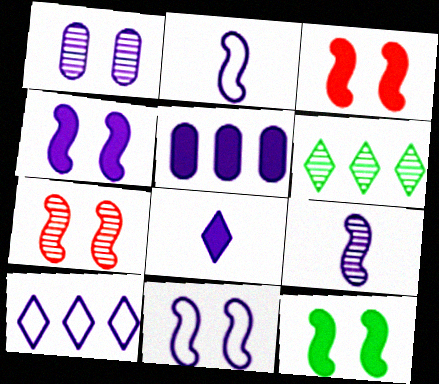[[3, 4, 12], 
[4, 5, 8], 
[7, 11, 12]]